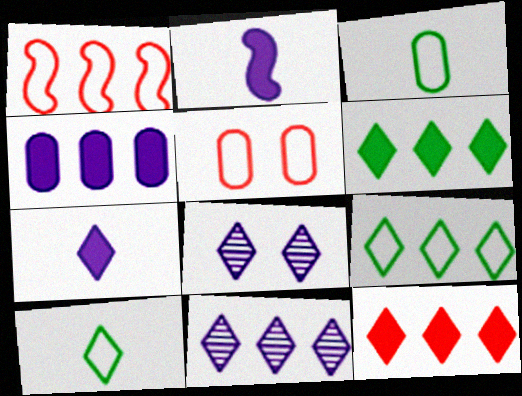[[8, 10, 12], 
[9, 11, 12]]